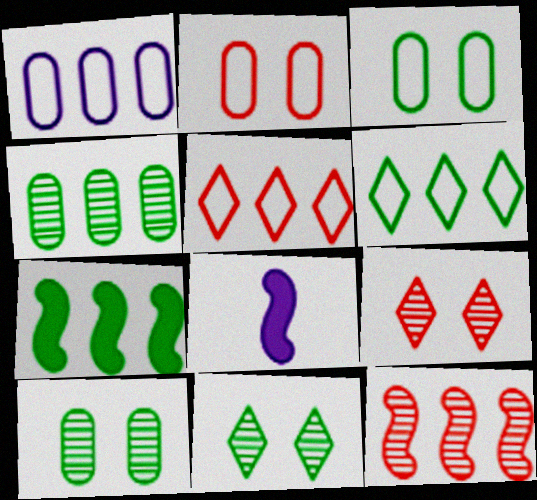[[4, 6, 7], 
[5, 8, 10]]